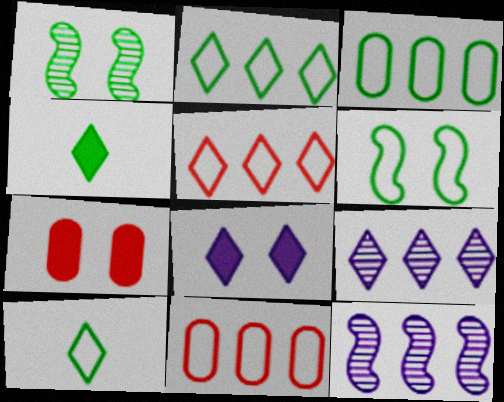[[1, 3, 4], 
[3, 6, 10], 
[7, 10, 12]]